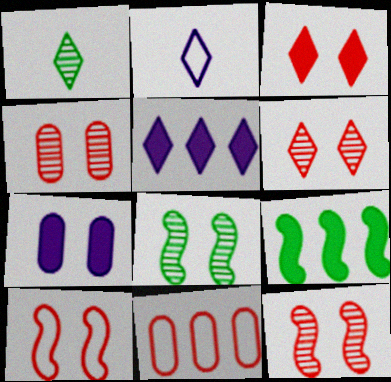[[2, 4, 9], 
[3, 4, 10], 
[4, 6, 12]]